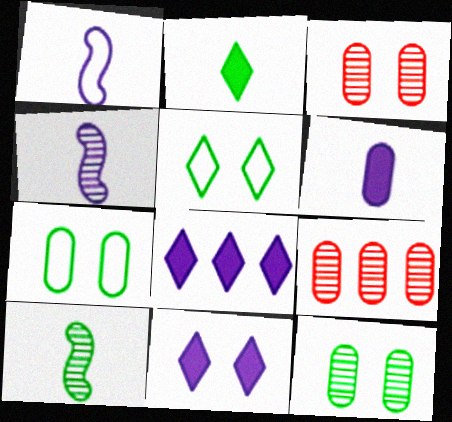[[6, 7, 9]]